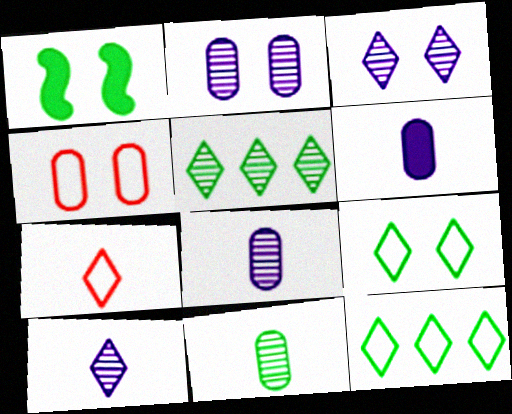[[1, 3, 4], 
[1, 11, 12]]